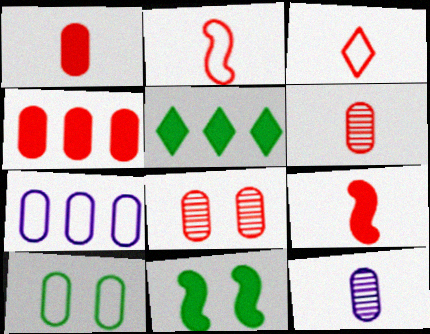[[3, 6, 9], 
[4, 10, 12]]